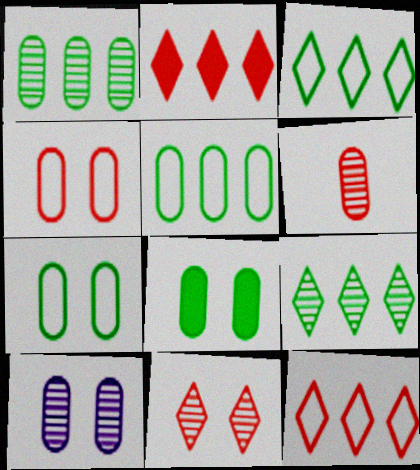[[1, 6, 10], 
[4, 8, 10]]